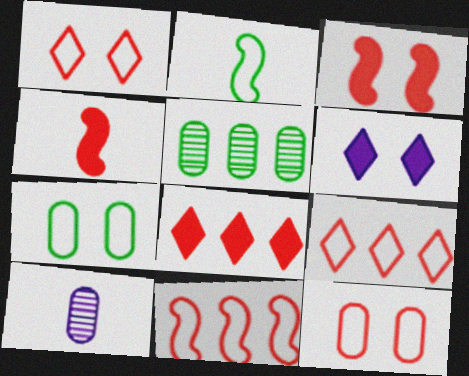[]